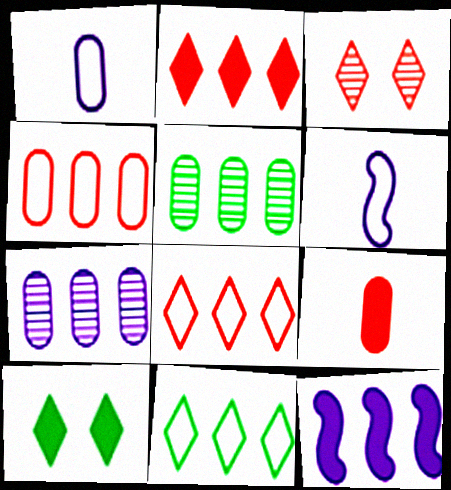[[5, 8, 12], 
[9, 10, 12]]